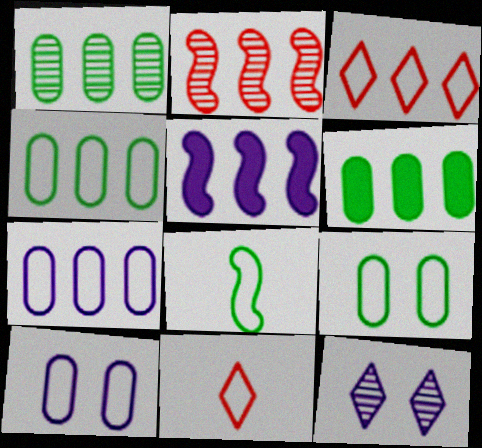[[1, 3, 5], 
[1, 4, 6], 
[3, 8, 10]]